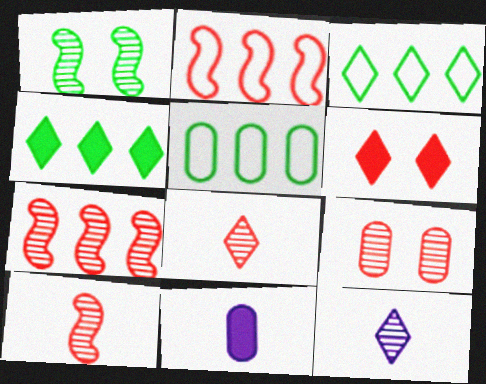[[3, 6, 12], 
[5, 9, 11], 
[7, 8, 9]]